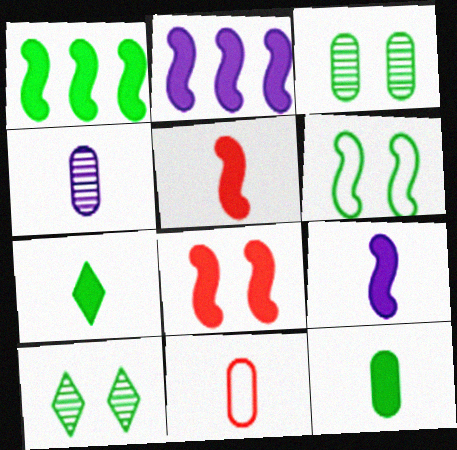[[1, 8, 9], 
[2, 10, 11], 
[4, 11, 12]]